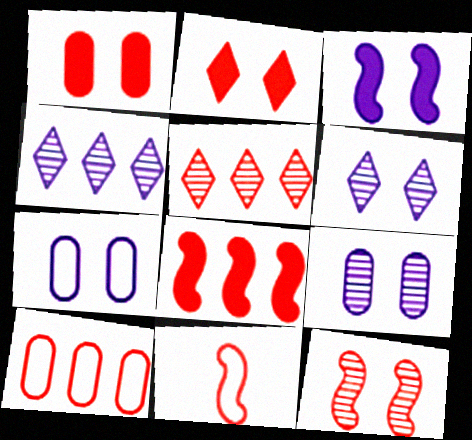[[1, 5, 11], 
[3, 6, 7], 
[5, 8, 10], 
[8, 11, 12]]